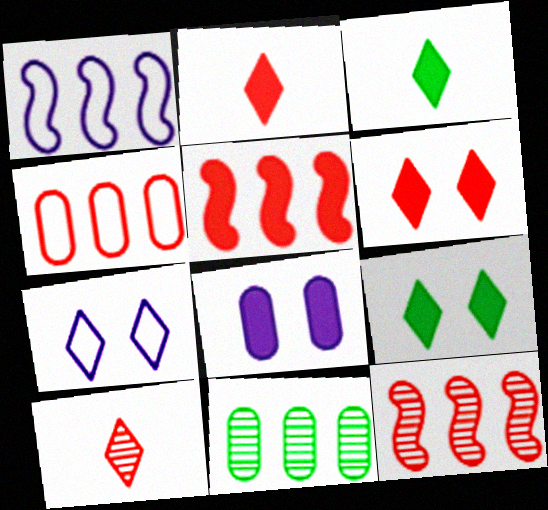[[3, 5, 8]]